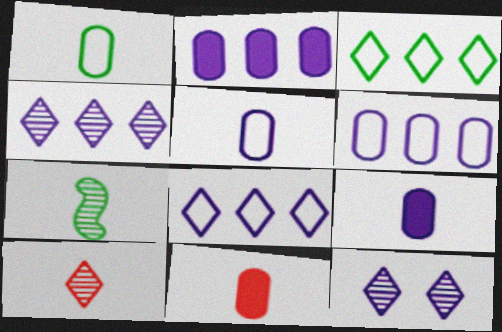[]